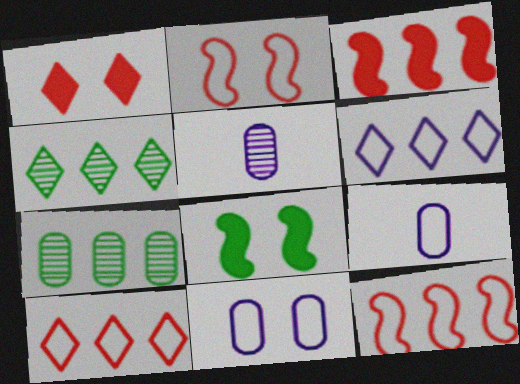[[3, 6, 7], 
[5, 8, 10]]